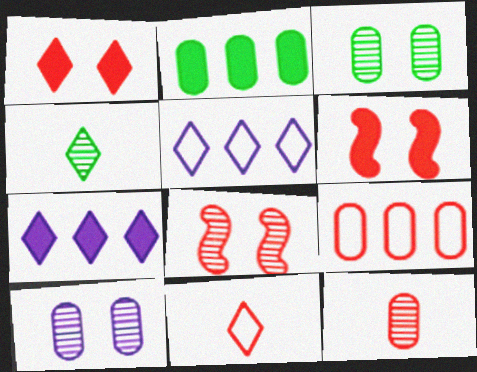[[1, 4, 5]]